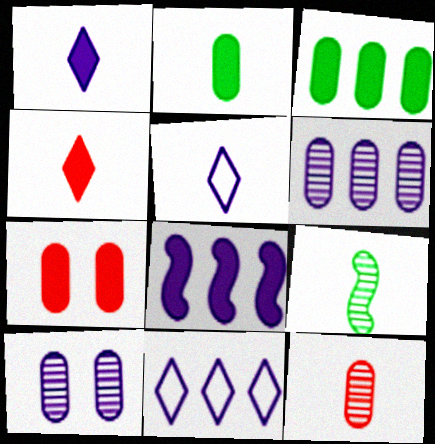[[5, 8, 10], 
[6, 8, 11], 
[7, 9, 11]]